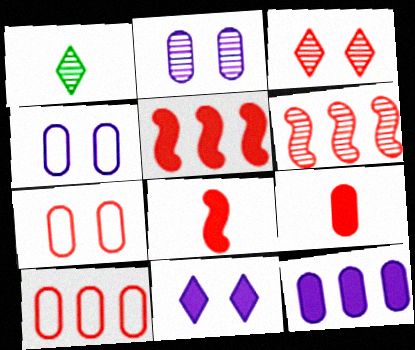[[1, 2, 6], 
[1, 4, 5], 
[3, 8, 10]]